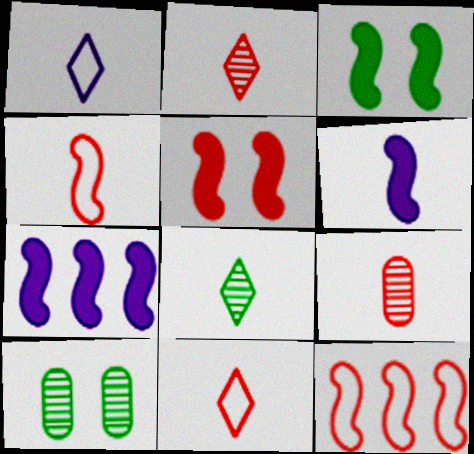[[7, 10, 11]]